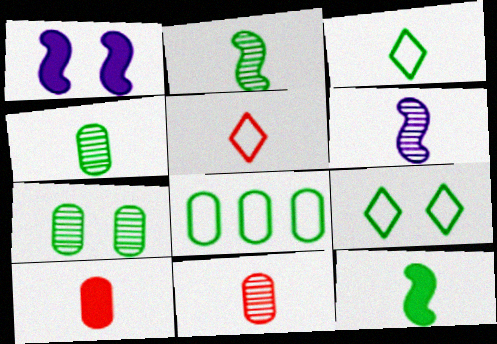[[3, 4, 12], 
[3, 6, 10]]